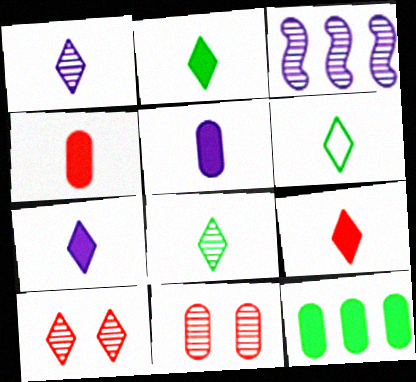[[1, 6, 9], 
[2, 6, 8], 
[2, 7, 9], 
[3, 8, 11]]